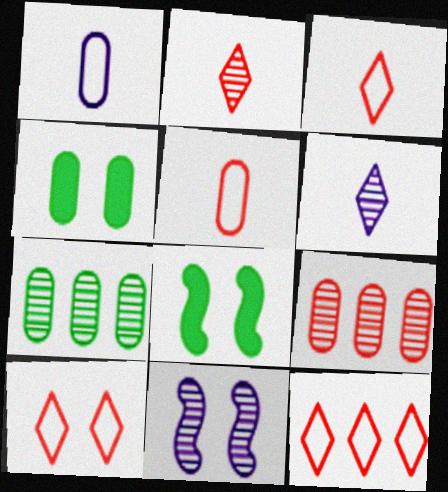[[1, 4, 9], 
[2, 7, 11], 
[3, 10, 12], 
[4, 10, 11]]